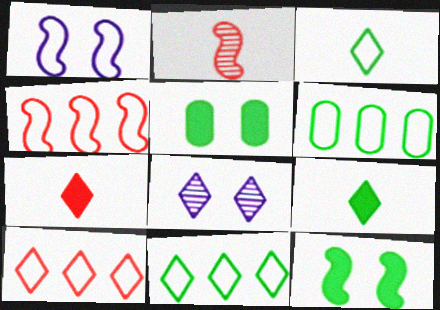[[7, 8, 11], 
[8, 9, 10]]